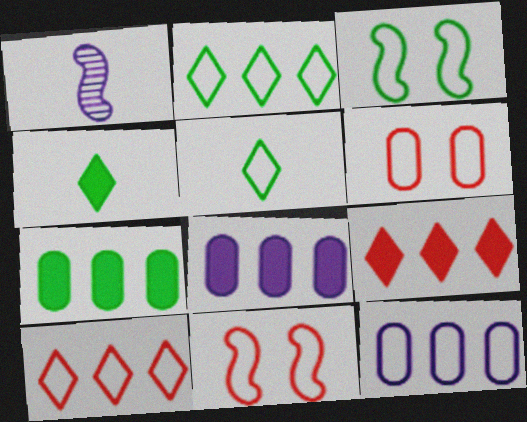[[5, 11, 12]]